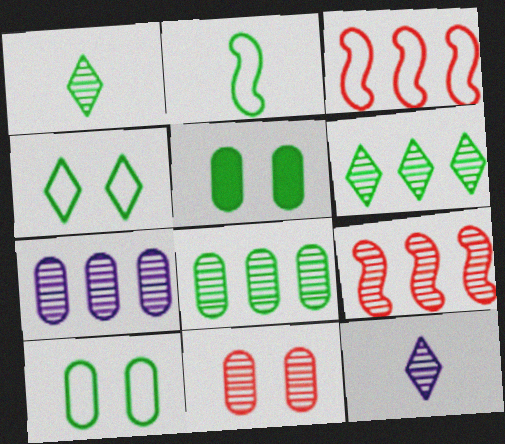[[2, 5, 6], 
[3, 5, 12], 
[6, 7, 9]]